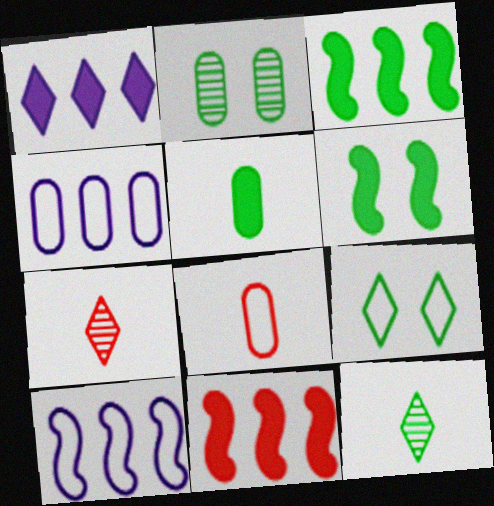[[1, 7, 9], 
[2, 6, 9], 
[4, 6, 7], 
[8, 9, 10]]